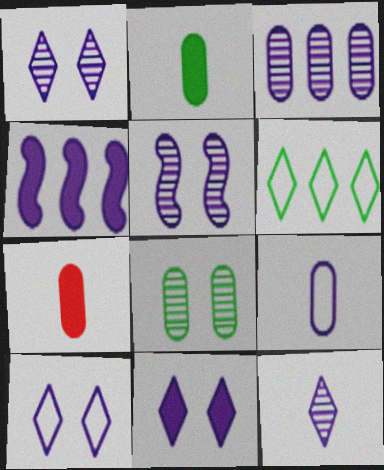[[1, 4, 9], 
[1, 10, 11], 
[3, 5, 12], 
[5, 6, 7]]